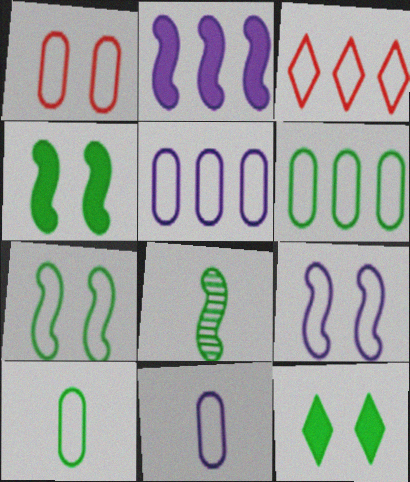[[1, 5, 10], 
[1, 6, 11], 
[3, 7, 11], 
[3, 9, 10], 
[6, 8, 12]]